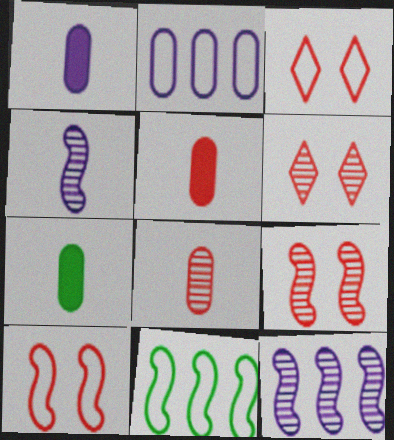[[1, 5, 7], 
[1, 6, 11], 
[3, 7, 12]]